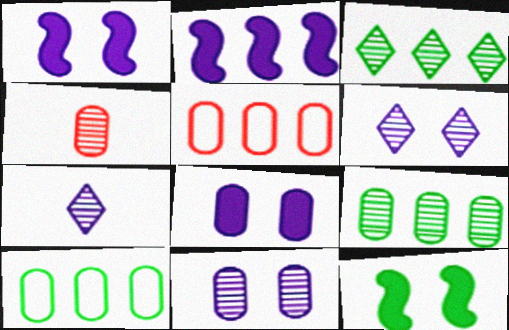[[2, 3, 5], 
[4, 8, 10], 
[4, 9, 11], 
[5, 7, 12]]